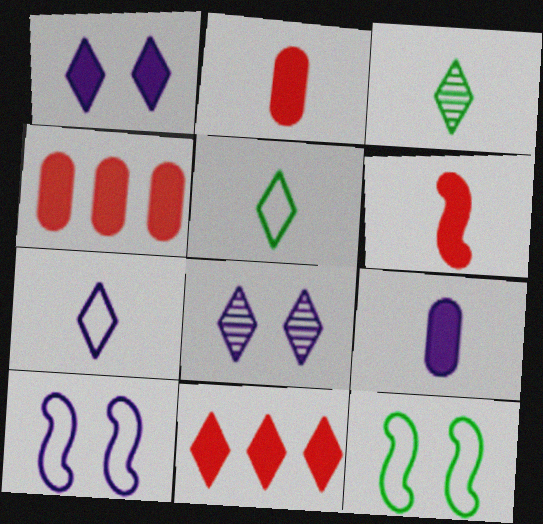[[3, 4, 10], 
[5, 8, 11]]